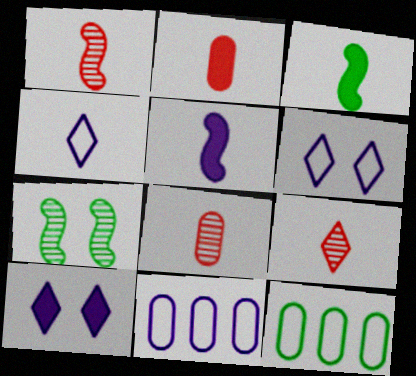[[1, 8, 9], 
[1, 10, 12], 
[3, 4, 8]]